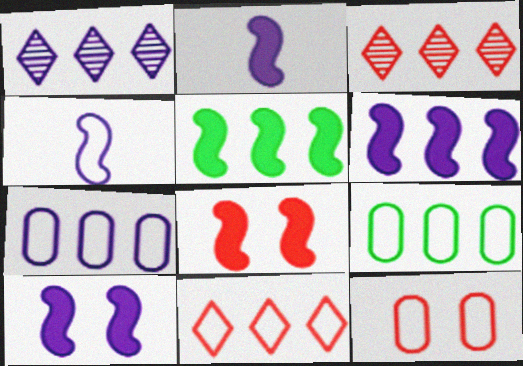[[1, 6, 7], 
[2, 5, 8], 
[2, 6, 10], 
[3, 5, 7], 
[3, 6, 9]]